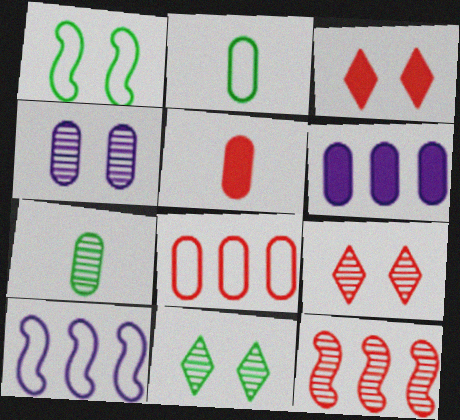[[1, 3, 4], 
[3, 7, 10], 
[5, 10, 11]]